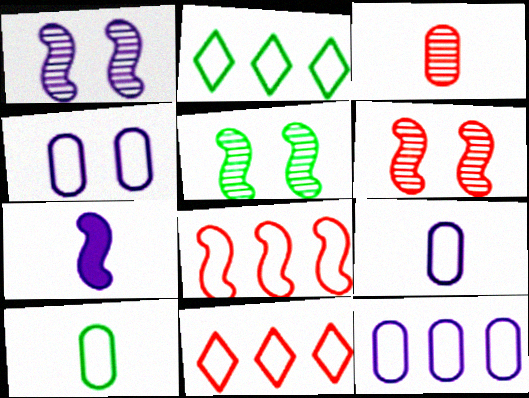[[1, 5, 6], 
[2, 8, 12], 
[4, 9, 12], 
[5, 7, 8]]